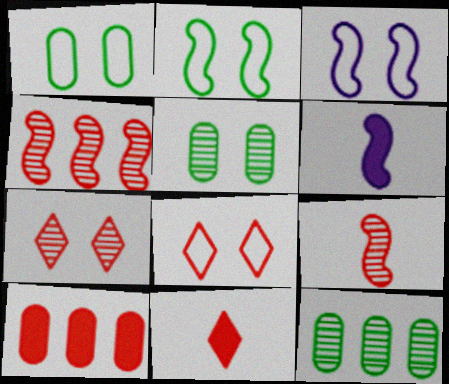[[1, 3, 8], 
[2, 4, 6], 
[3, 11, 12], 
[6, 8, 12], 
[8, 9, 10]]